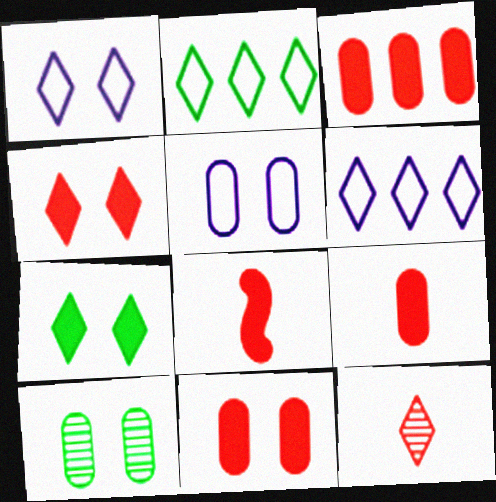[[3, 4, 8], 
[3, 9, 11], 
[5, 10, 11], 
[6, 7, 12], 
[6, 8, 10]]